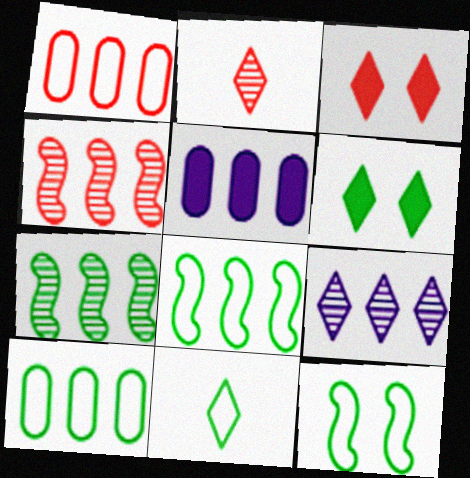[[2, 5, 12], 
[3, 9, 11], 
[10, 11, 12]]